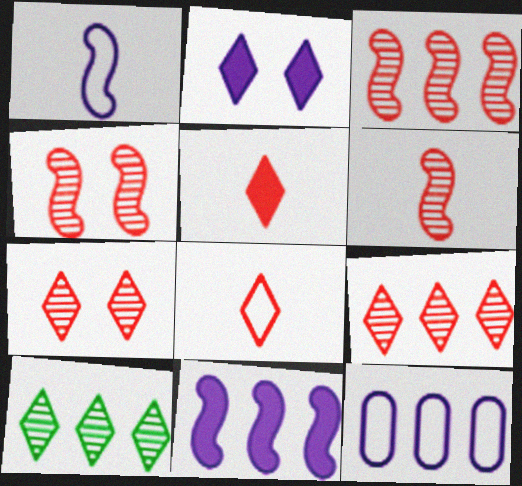[[2, 8, 10], 
[3, 4, 6]]